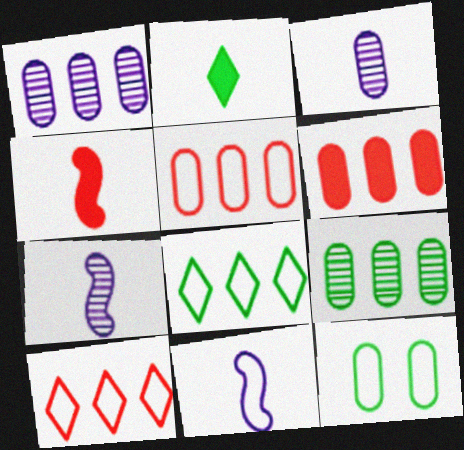[[3, 6, 12], 
[10, 11, 12]]